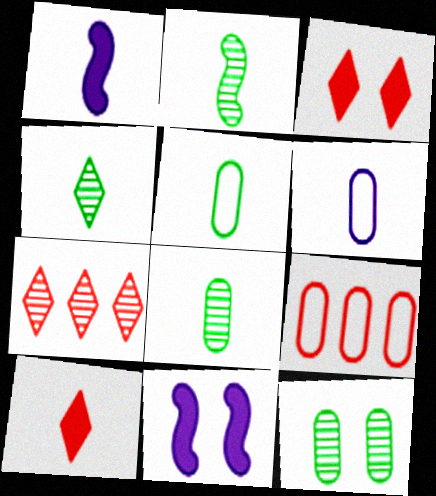[[2, 4, 8], 
[2, 6, 10], 
[4, 9, 11], 
[5, 7, 11]]